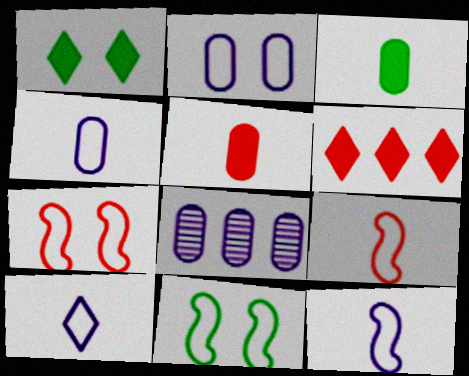[[1, 8, 9], 
[4, 10, 12]]